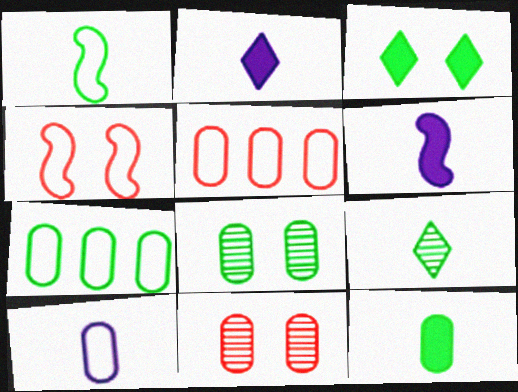[[1, 9, 12], 
[7, 8, 12]]